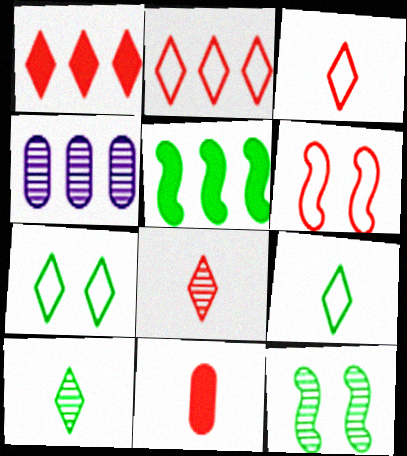[[2, 4, 5], 
[4, 8, 12]]